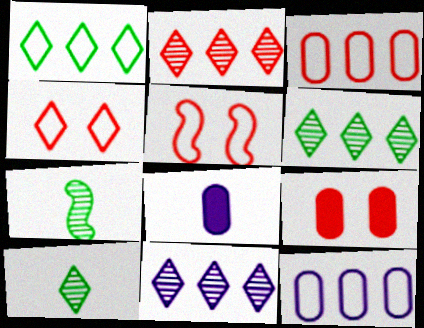[[2, 6, 11], 
[5, 6, 8]]